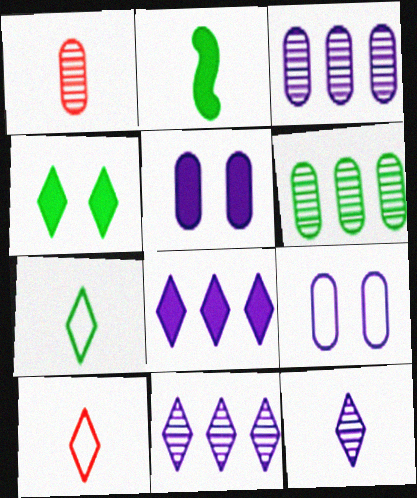[[4, 10, 11]]